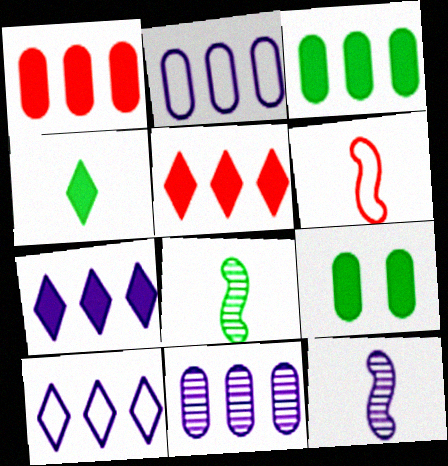[]